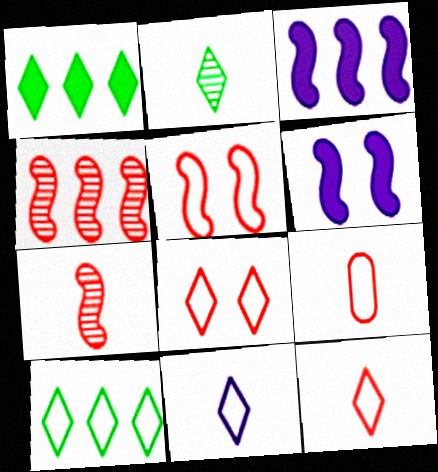[[8, 10, 11]]